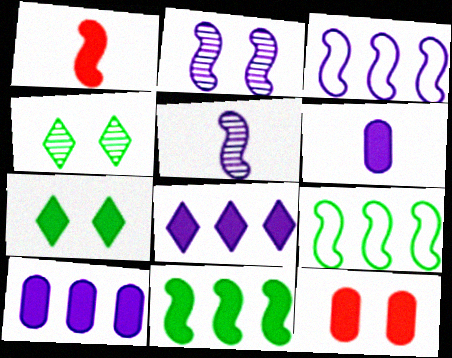[[1, 2, 9], 
[1, 7, 10]]